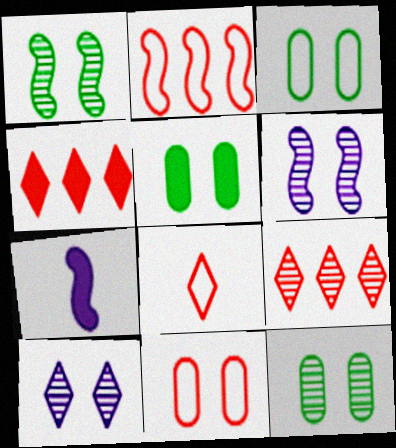[[1, 2, 7], 
[2, 8, 11], 
[3, 5, 12], 
[3, 7, 9], 
[4, 5, 7]]